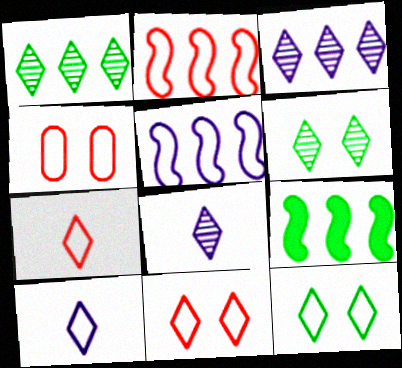[[2, 4, 7], 
[4, 8, 9]]